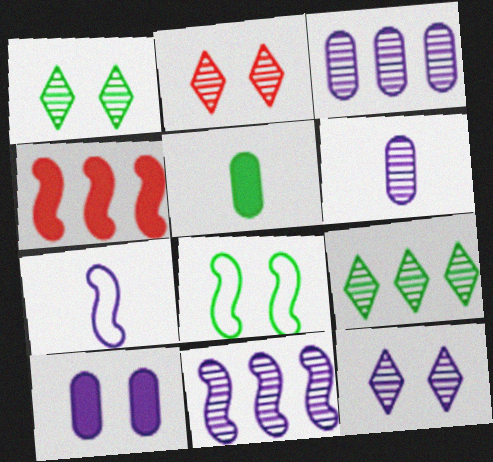[[1, 2, 12], 
[2, 8, 10], 
[5, 8, 9], 
[6, 11, 12]]